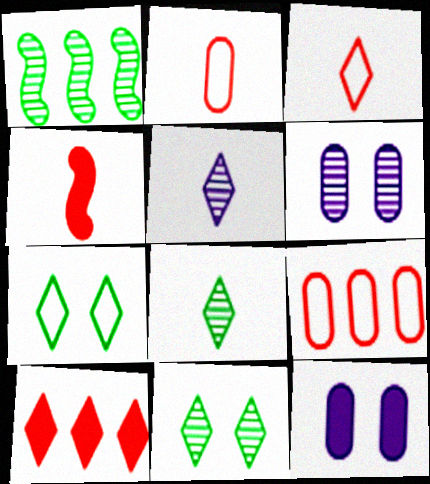[[1, 3, 12], 
[5, 7, 10]]